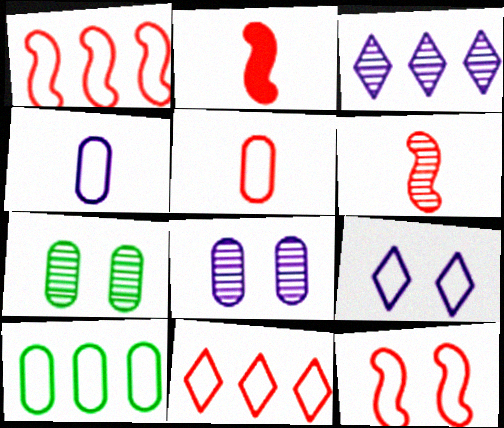[[3, 6, 7], 
[5, 11, 12]]